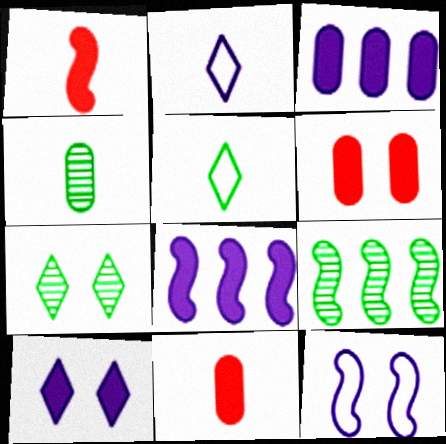[[1, 2, 4], 
[1, 9, 12], 
[2, 6, 9], 
[4, 7, 9], 
[6, 7, 12]]